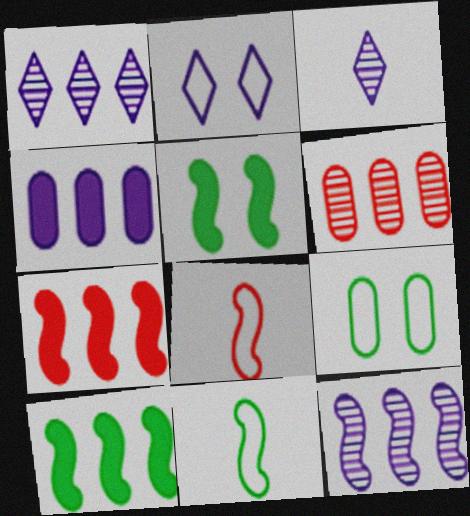[[3, 7, 9], 
[5, 8, 12]]